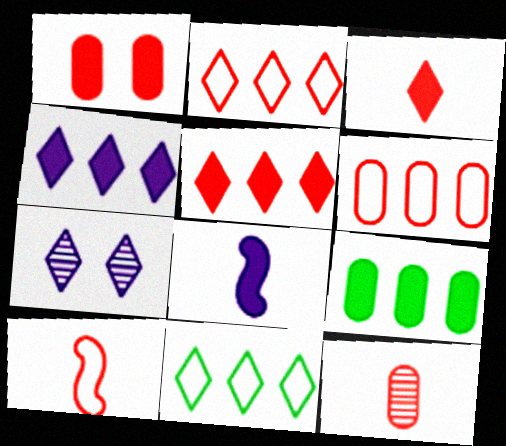[[1, 6, 12], 
[3, 7, 11], 
[3, 10, 12], 
[7, 9, 10]]